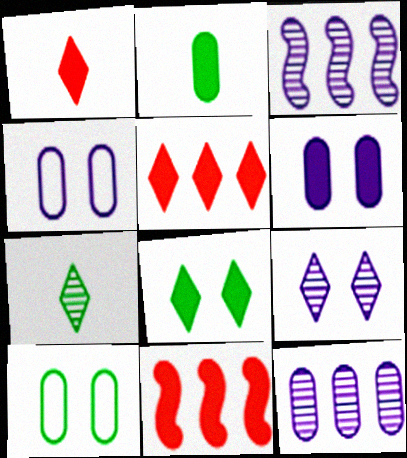[[1, 3, 10], 
[4, 7, 11]]